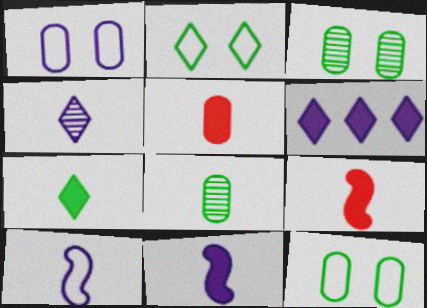[[5, 7, 11]]